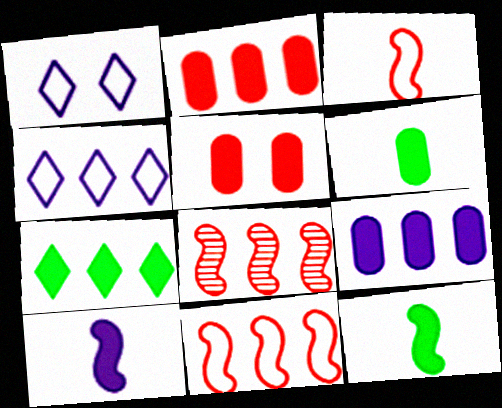[[1, 6, 8], 
[5, 6, 9], 
[5, 7, 10]]